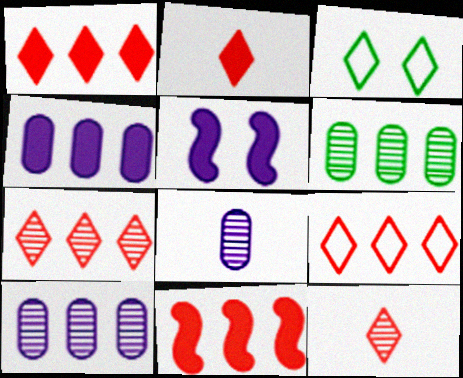[[1, 7, 9], 
[3, 8, 11]]